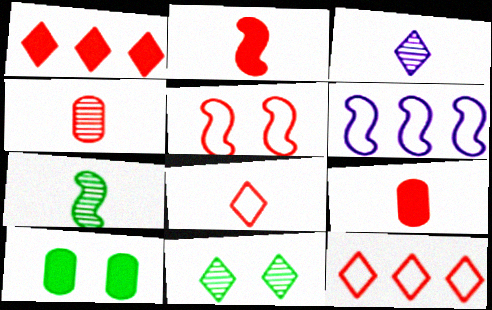[[1, 4, 5], 
[2, 4, 8], 
[3, 4, 7], 
[6, 9, 11]]